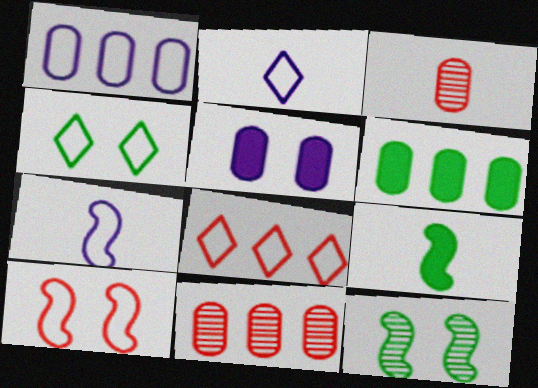[[1, 6, 11], 
[2, 3, 9], 
[2, 4, 8]]